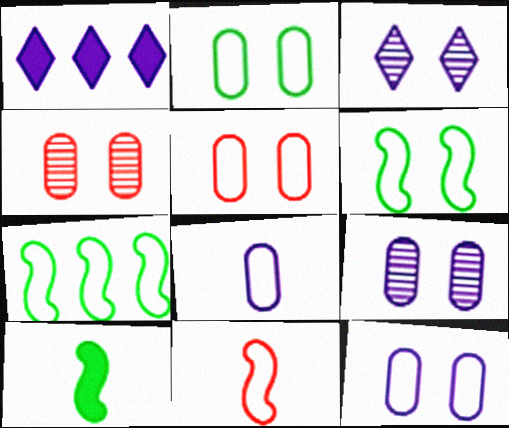[[2, 5, 12]]